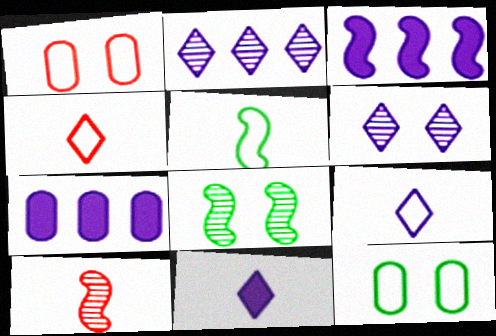[[4, 7, 8]]